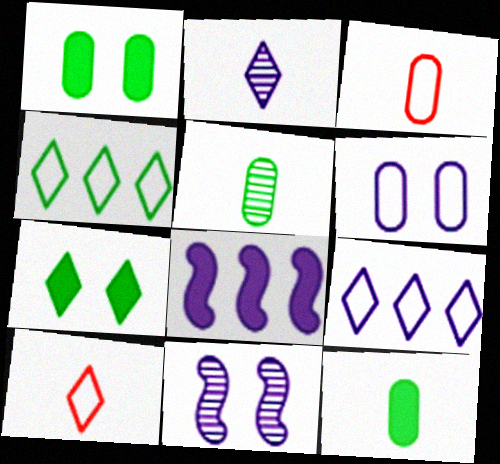[[2, 6, 8]]